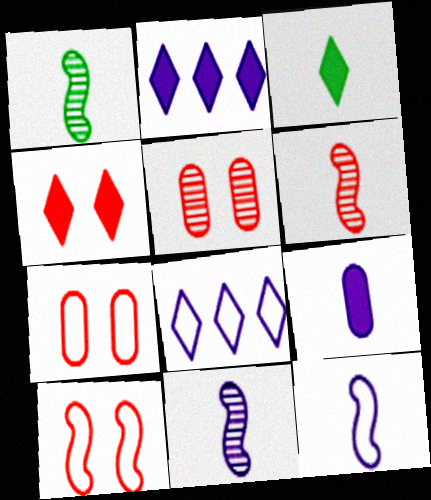[[1, 2, 7], 
[1, 6, 11], 
[2, 3, 4], 
[4, 5, 10]]